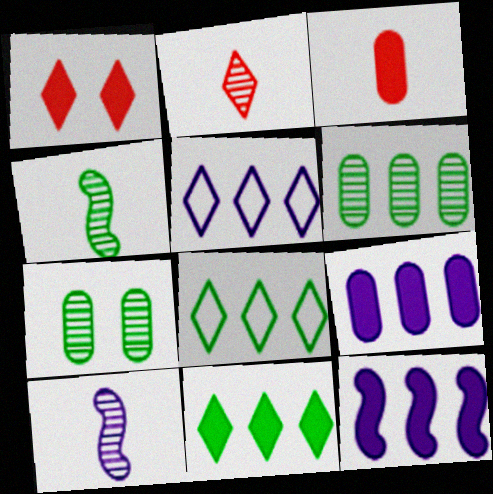[]